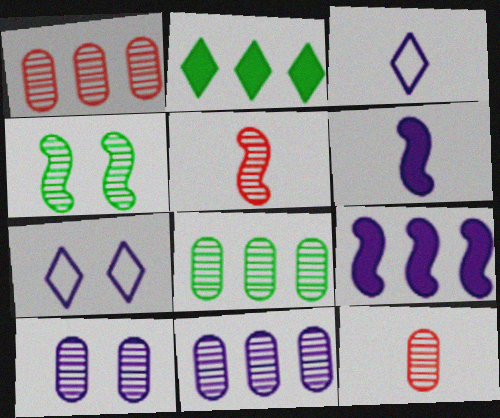[[1, 8, 11], 
[3, 9, 10], 
[6, 7, 11], 
[8, 10, 12]]